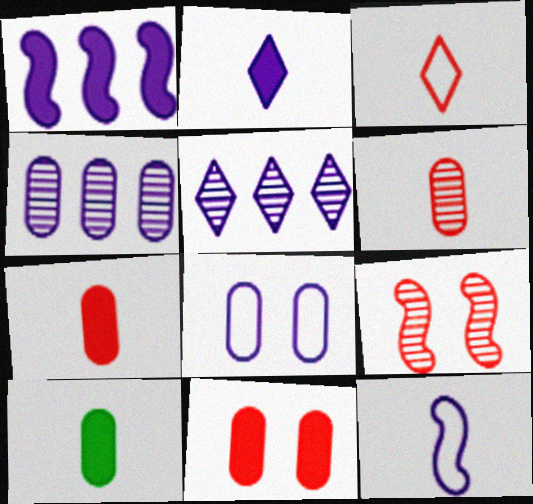[]